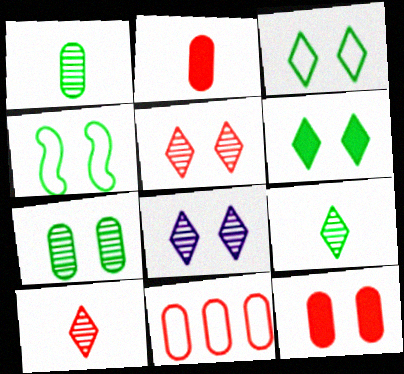[[4, 6, 7], 
[4, 8, 12]]